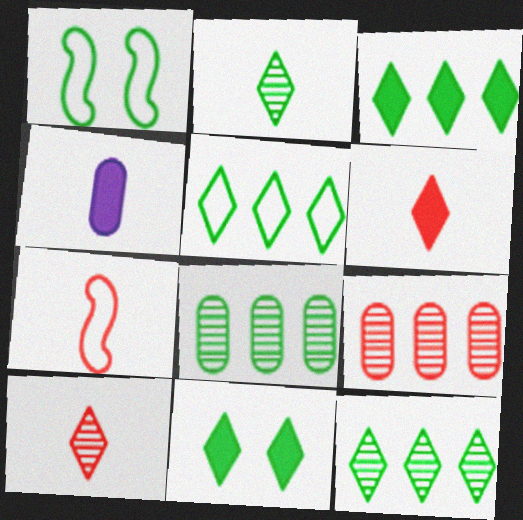[[2, 4, 7], 
[2, 5, 11], 
[3, 5, 12]]